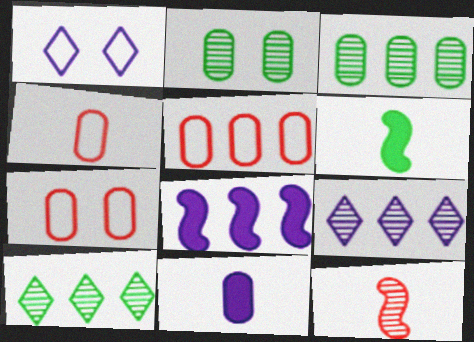[[2, 5, 11], 
[2, 9, 12], 
[3, 7, 11], 
[4, 5, 7], 
[5, 8, 10], 
[6, 7, 9]]